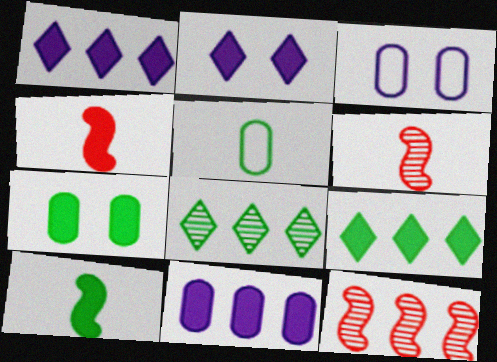[[1, 4, 7], 
[2, 5, 12], 
[3, 4, 8], 
[3, 6, 9], 
[7, 9, 10]]